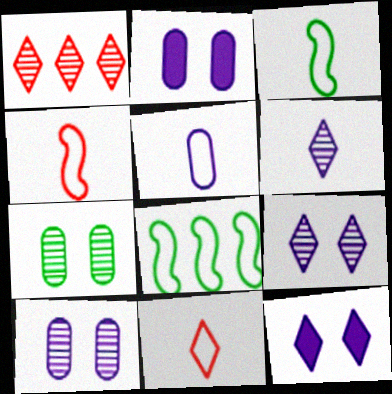[[1, 2, 3], 
[3, 5, 11]]